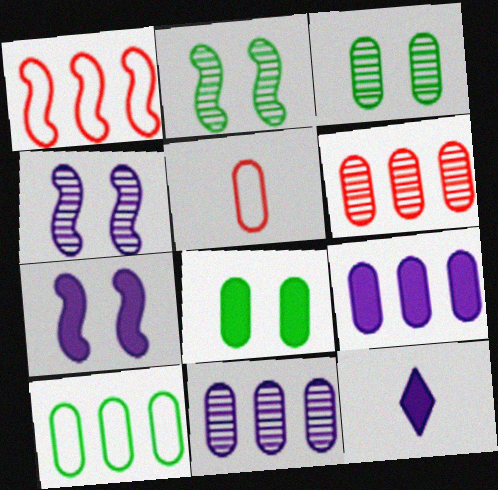[[1, 3, 12], 
[3, 5, 9], 
[5, 8, 11], 
[6, 9, 10], 
[7, 9, 12]]